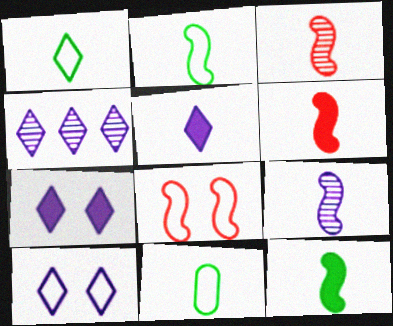[[1, 2, 11], 
[2, 6, 9], 
[3, 5, 11], 
[4, 5, 10]]